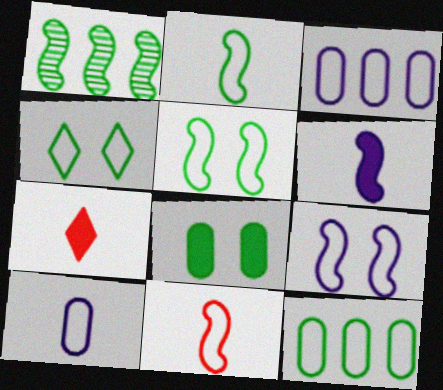[[2, 4, 12], 
[3, 4, 11]]